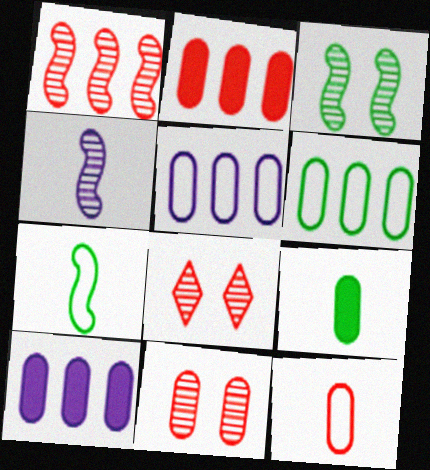[[1, 3, 4], 
[2, 11, 12], 
[5, 9, 11], 
[7, 8, 10]]